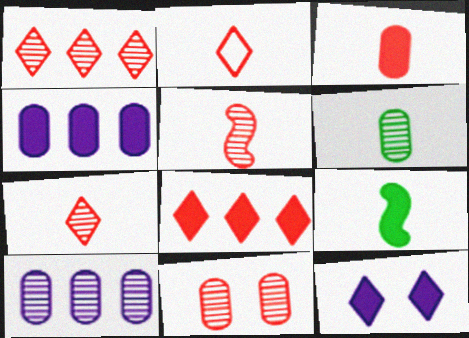[[1, 5, 11], 
[2, 3, 5], 
[6, 10, 11]]